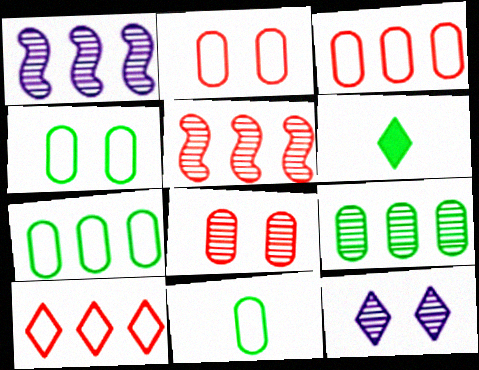[[1, 2, 6], 
[4, 7, 11], 
[6, 10, 12]]